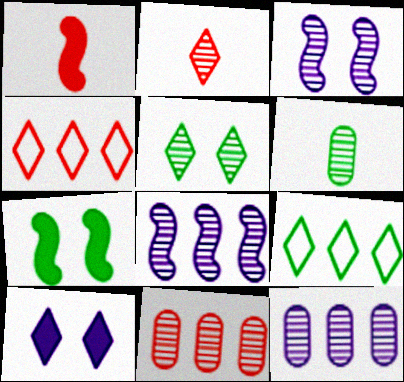[[2, 9, 10], 
[6, 7, 9]]